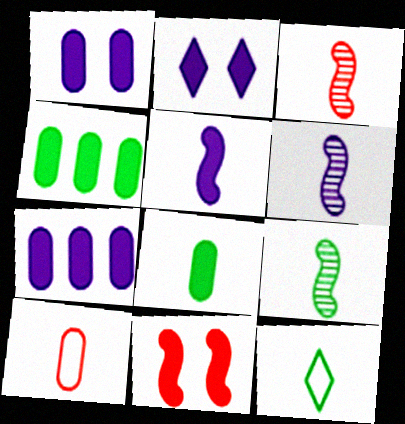[[2, 5, 7], 
[3, 6, 9], 
[8, 9, 12]]